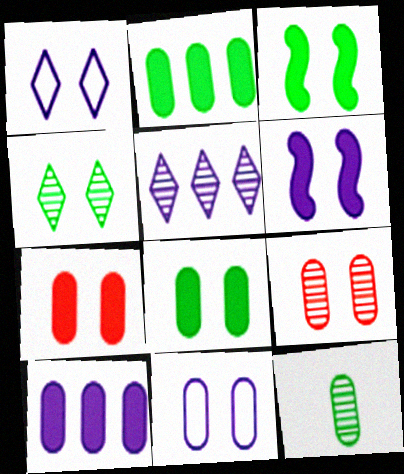[[1, 3, 9], 
[8, 9, 11]]